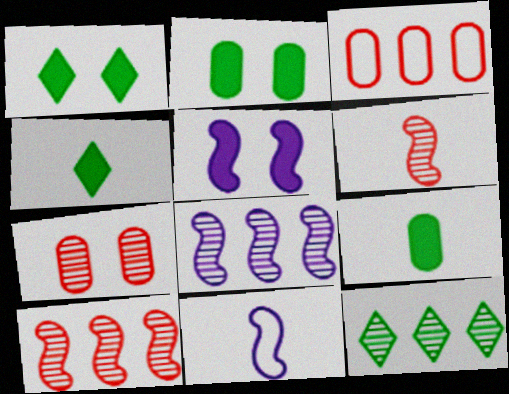[[5, 8, 11]]